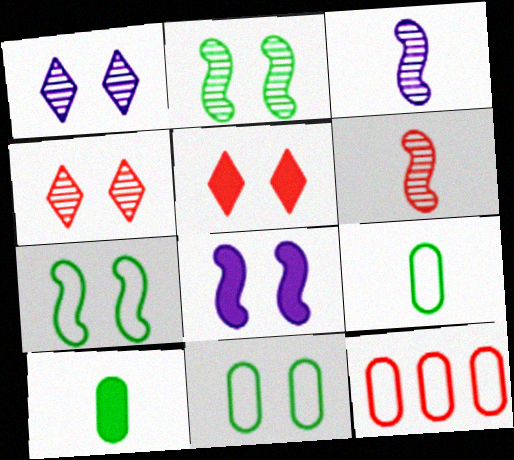[[4, 8, 11], 
[5, 6, 12]]